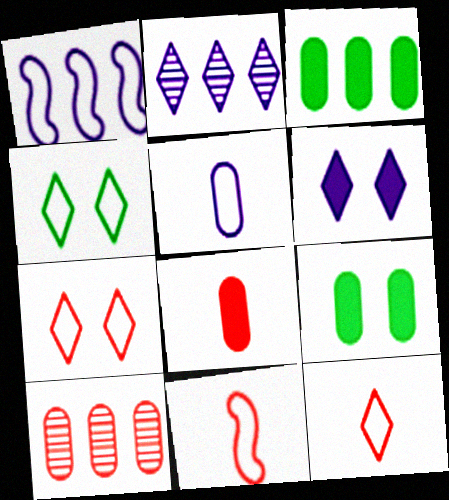[[2, 9, 11], 
[5, 9, 10]]